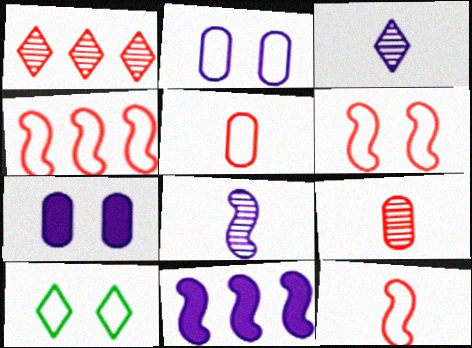[[2, 3, 11], 
[2, 6, 10], 
[4, 6, 12], 
[9, 10, 11]]